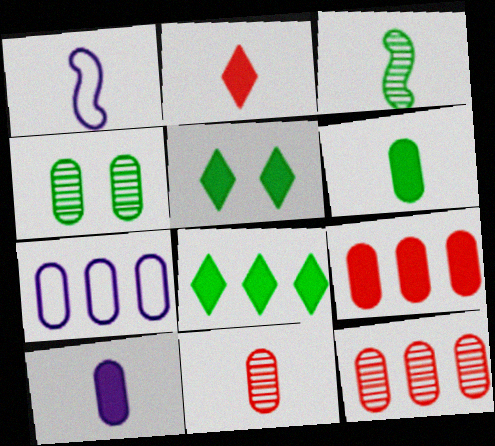[[1, 5, 12]]